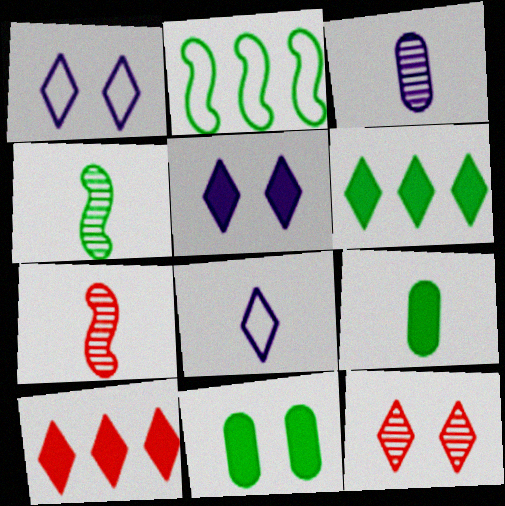[[6, 8, 12], 
[7, 8, 9]]